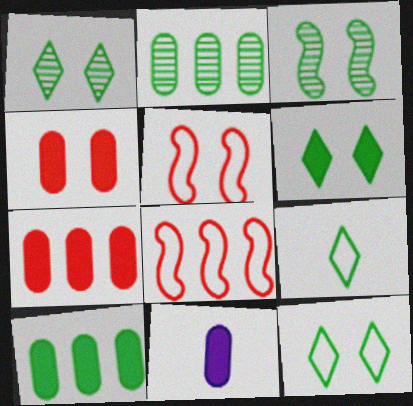[[1, 6, 12], 
[1, 8, 11], 
[3, 9, 10], 
[4, 10, 11]]